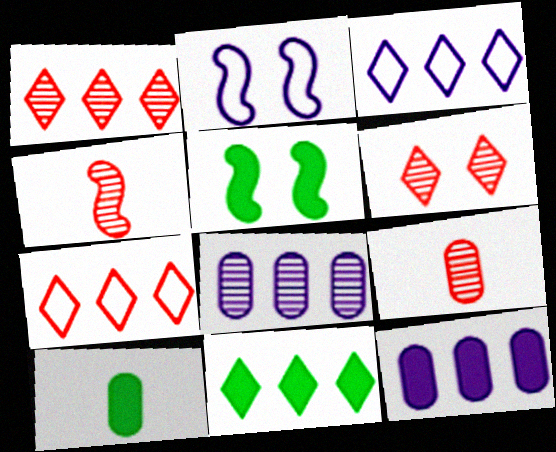[[1, 2, 10], 
[1, 3, 11], 
[2, 9, 11], 
[3, 5, 9], 
[5, 10, 11]]